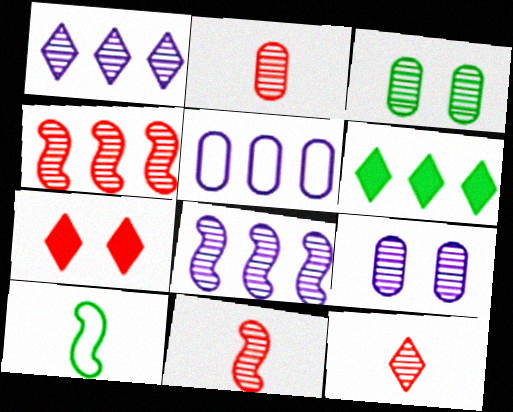[[1, 3, 11], 
[2, 11, 12], 
[3, 6, 10], 
[3, 8, 12], 
[4, 5, 6]]